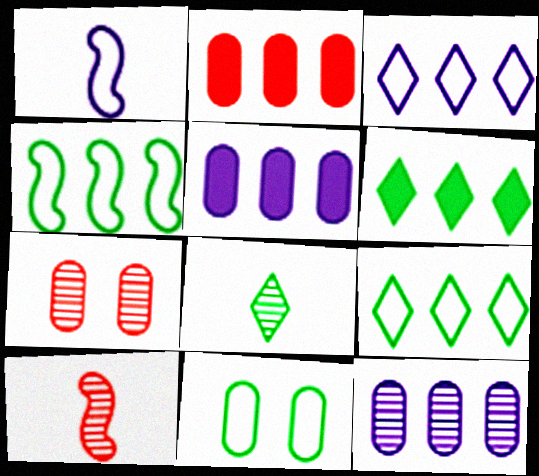[[1, 6, 7]]